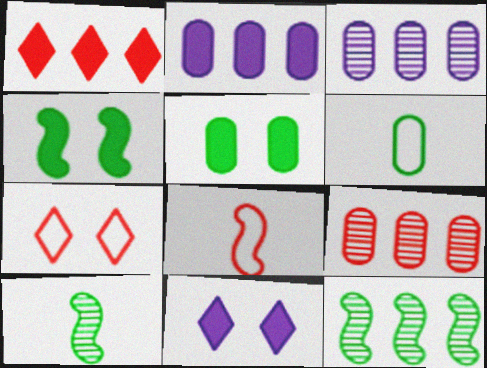[[2, 7, 10]]